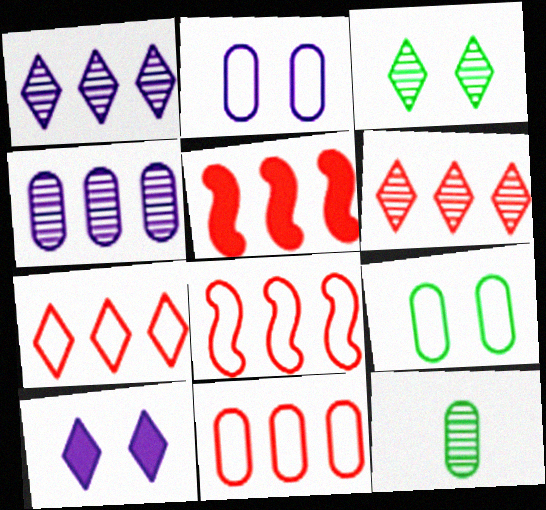[[5, 6, 11], 
[7, 8, 11], 
[8, 10, 12]]